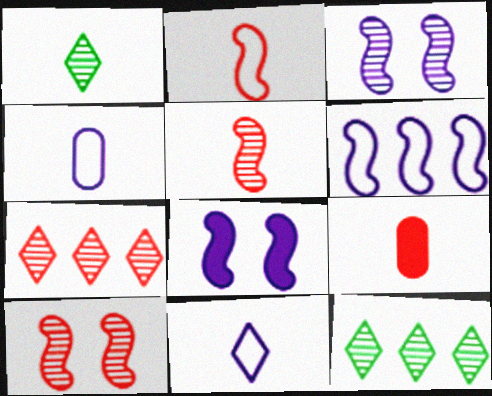[]